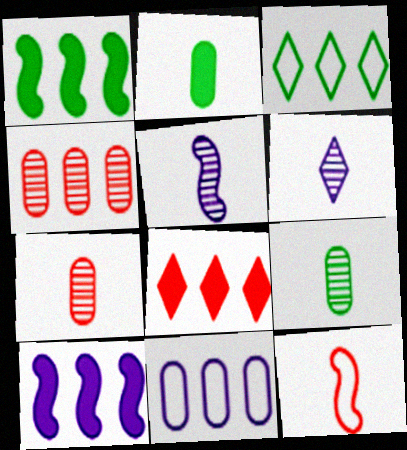[[2, 6, 12], 
[3, 4, 10]]